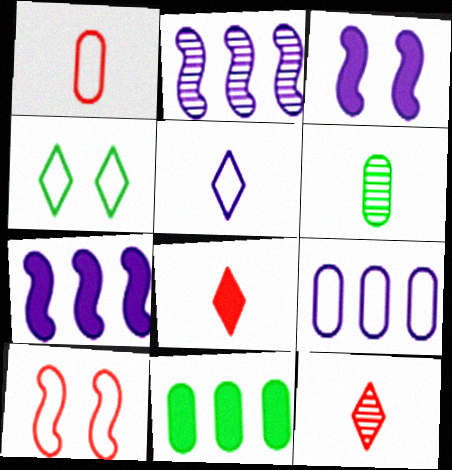[[3, 8, 11]]